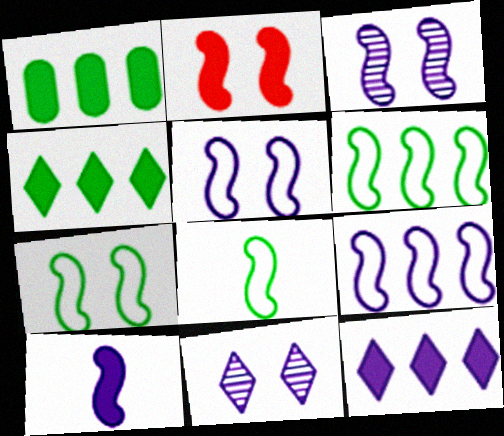[[2, 3, 7], 
[3, 9, 10], 
[6, 7, 8]]